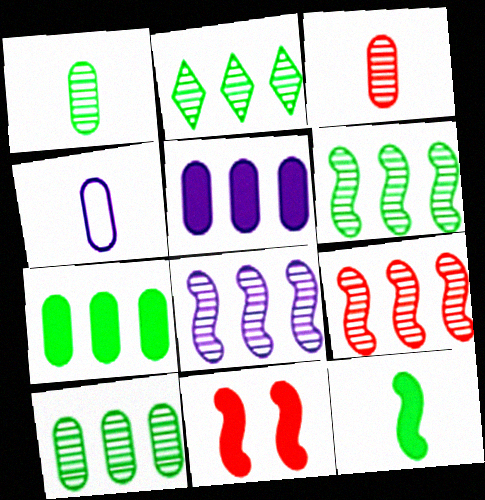[[2, 4, 11], 
[2, 6, 10], 
[6, 8, 9]]